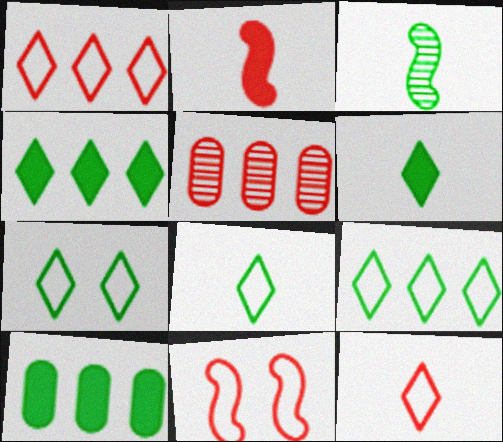[[3, 7, 10], 
[7, 8, 9]]